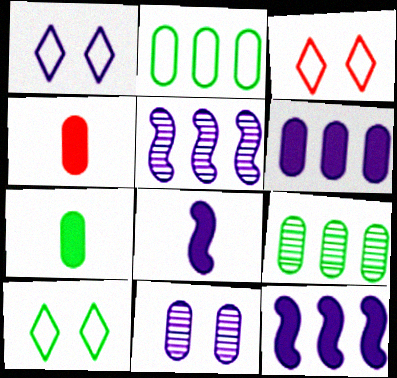[[1, 3, 10], 
[2, 4, 11], 
[3, 5, 7], 
[3, 8, 9], 
[4, 5, 10]]